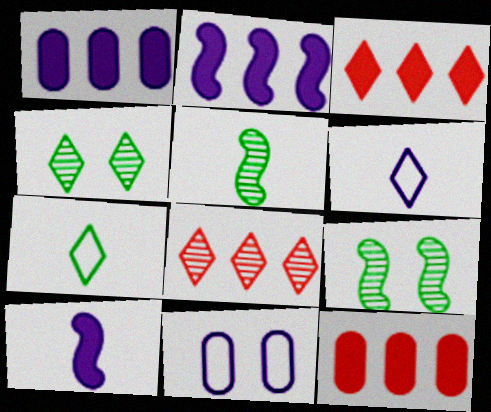[[3, 4, 6], 
[3, 5, 11], 
[6, 9, 12]]